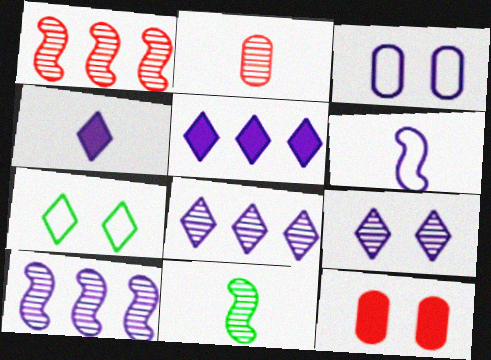[[3, 4, 10]]